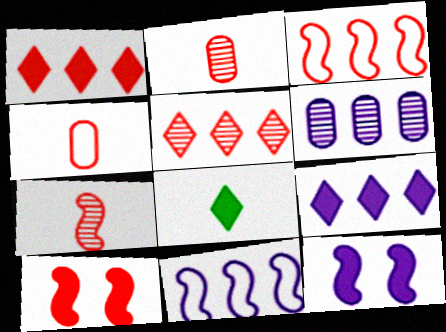[[3, 7, 10], 
[4, 5, 10], 
[6, 9, 11]]